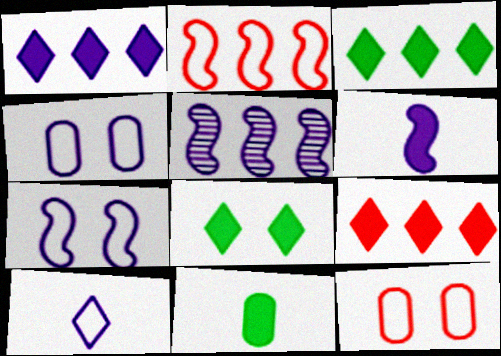[[1, 3, 9], 
[5, 6, 7]]